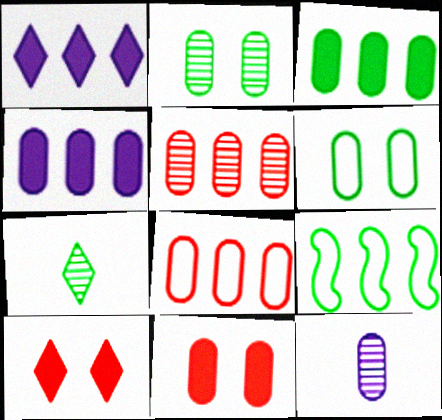[[1, 5, 9], 
[2, 5, 12], 
[9, 10, 12]]